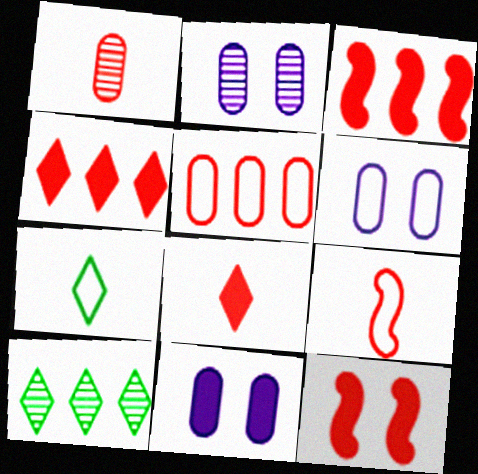[[1, 8, 9], 
[2, 3, 7], 
[2, 6, 11], 
[9, 10, 11]]